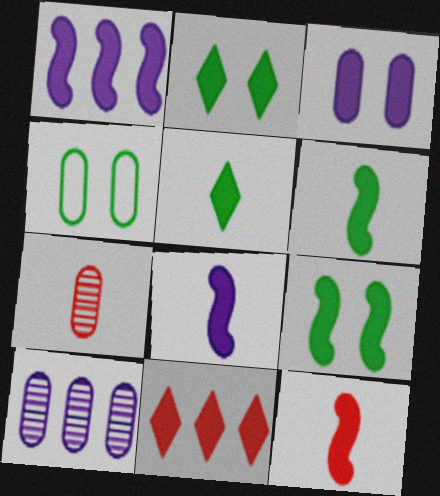[[1, 9, 12], 
[3, 6, 11], 
[6, 8, 12]]